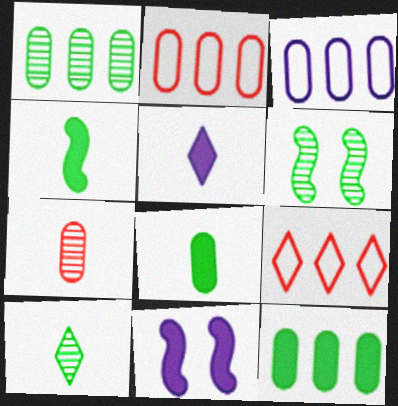[[1, 6, 10], 
[2, 5, 6], 
[2, 10, 11]]